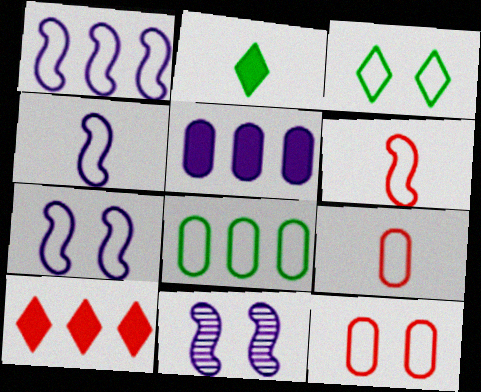[[1, 3, 9], 
[1, 4, 7], 
[3, 7, 12]]